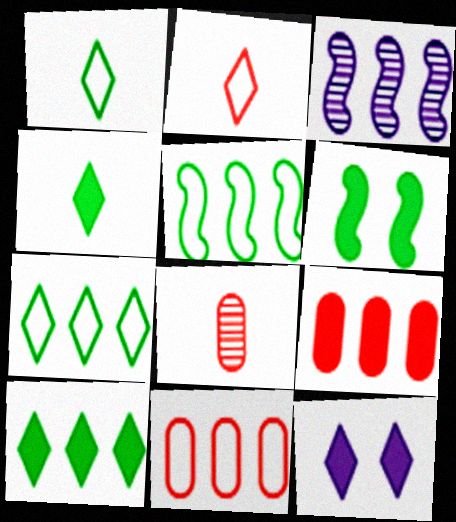[[3, 7, 9], 
[3, 10, 11], 
[5, 8, 12]]